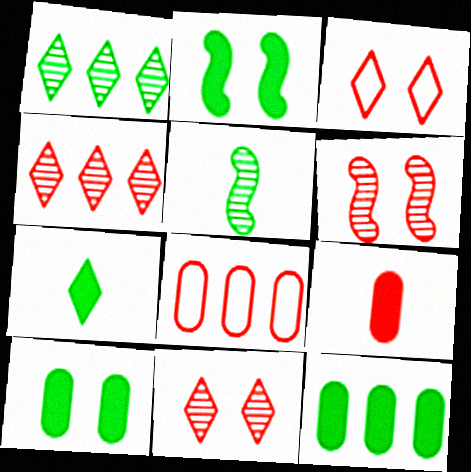[[2, 7, 12]]